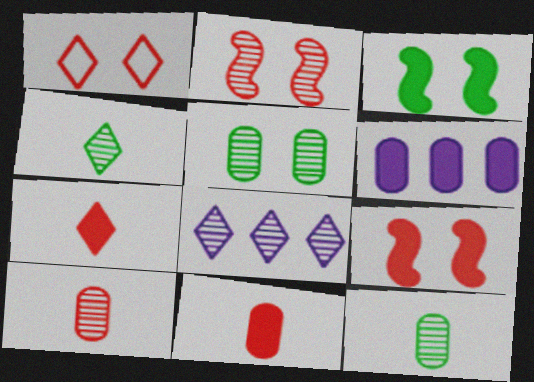[[2, 8, 12], 
[3, 6, 7]]